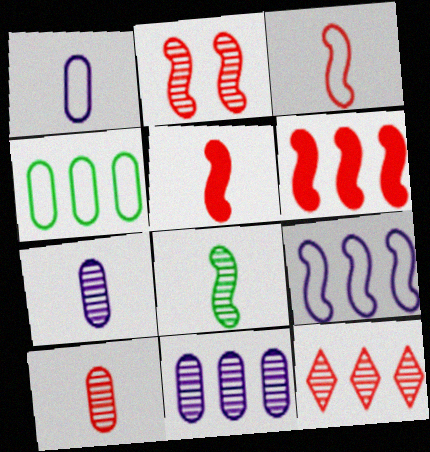[[2, 3, 6], 
[2, 10, 12]]